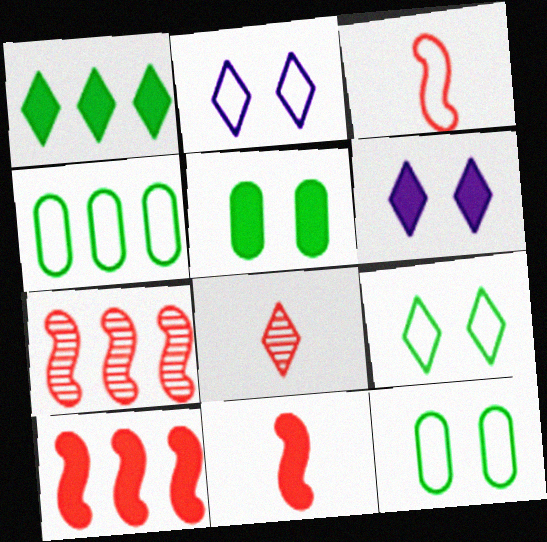[[1, 2, 8], 
[2, 3, 4]]